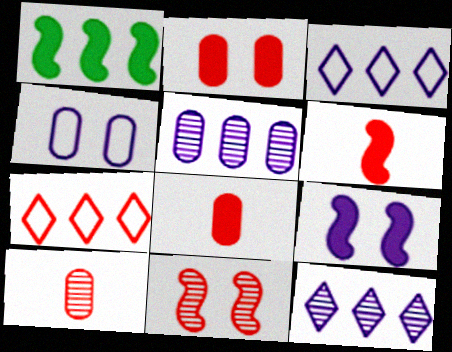[[1, 5, 7], 
[1, 6, 9], 
[7, 8, 11]]